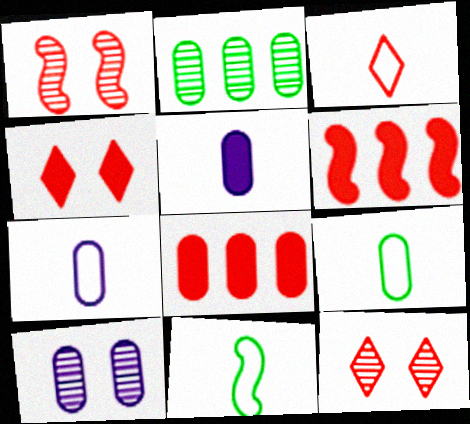[[1, 3, 8], 
[3, 7, 11], 
[8, 9, 10]]